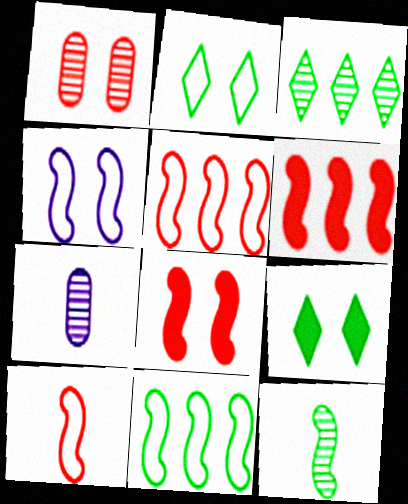[[1, 4, 9], 
[2, 6, 7], 
[4, 6, 12], 
[4, 10, 11], 
[5, 7, 9]]